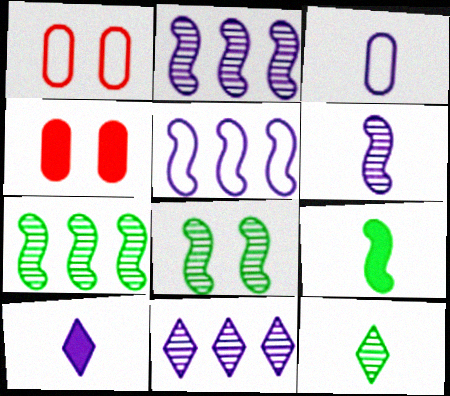[[1, 7, 10], 
[1, 9, 11], 
[3, 6, 10], 
[4, 5, 12]]